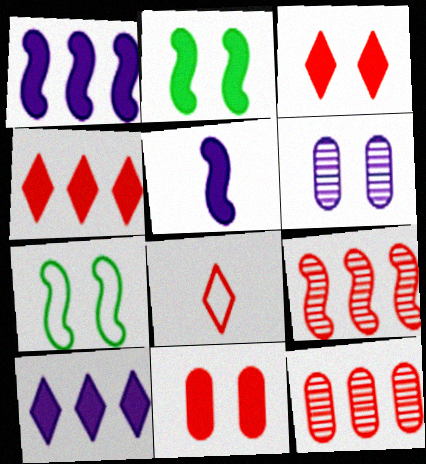[[3, 6, 7], 
[5, 7, 9], 
[8, 9, 11]]